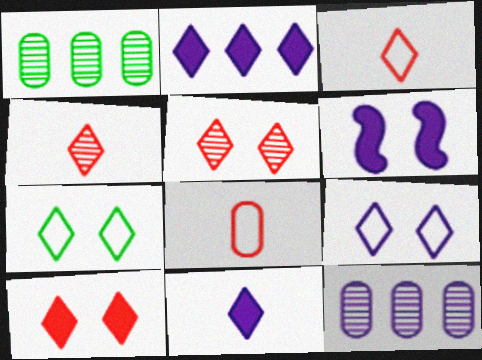[[1, 3, 6], 
[2, 4, 7]]